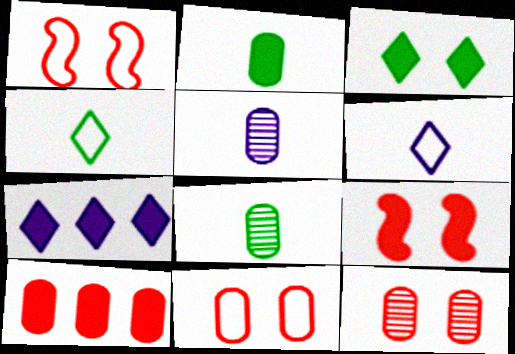[[1, 7, 8], 
[2, 7, 9]]